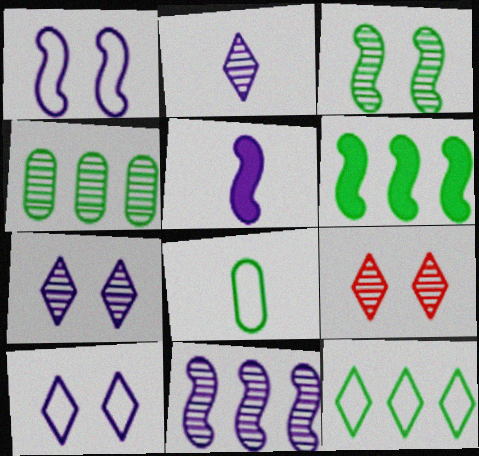[[1, 5, 11], 
[4, 6, 12]]